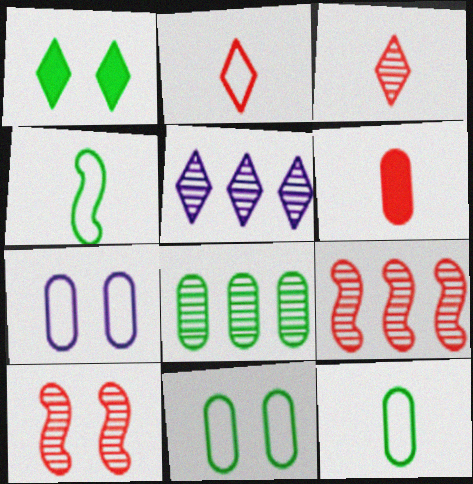[[1, 2, 5], 
[1, 4, 8], 
[1, 7, 10], 
[5, 8, 9], 
[6, 7, 8]]